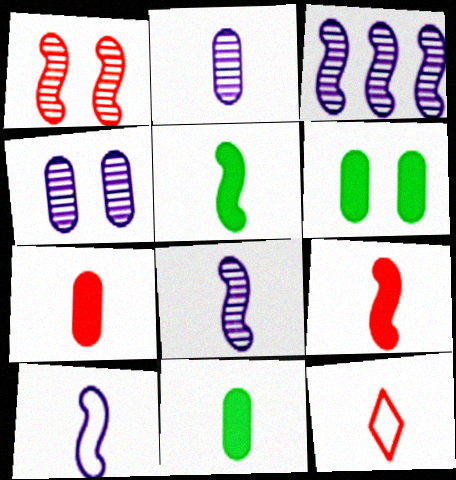[[2, 5, 12], 
[3, 6, 12], 
[8, 11, 12]]